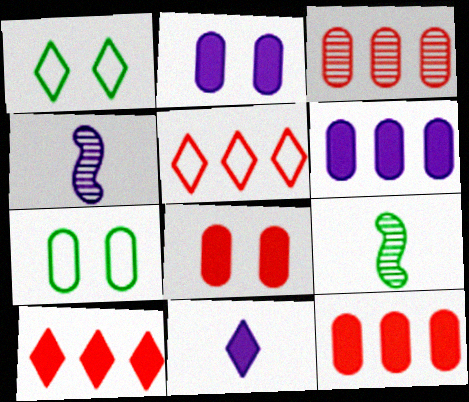[[1, 4, 12], 
[2, 5, 9], 
[4, 7, 10]]